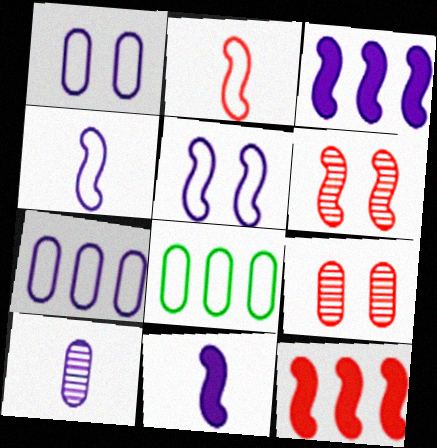[[2, 6, 12]]